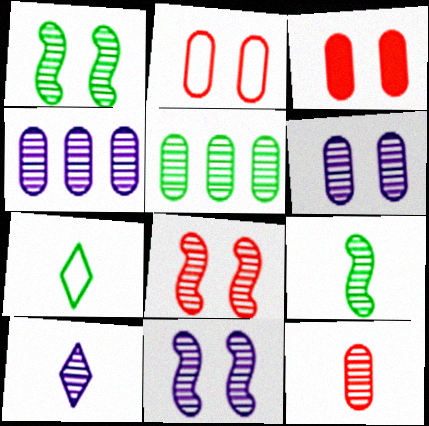[[1, 8, 11], 
[4, 10, 11], 
[5, 6, 12], 
[5, 8, 10], 
[9, 10, 12]]